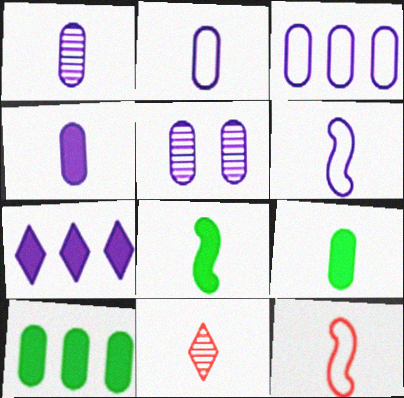[[1, 2, 4], 
[2, 8, 11], 
[3, 4, 5], 
[5, 6, 7], 
[6, 9, 11]]